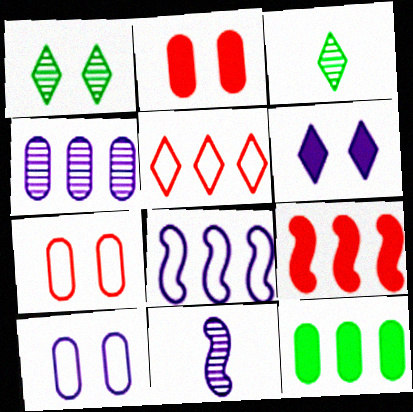[[2, 3, 8], 
[3, 5, 6], 
[3, 9, 10]]